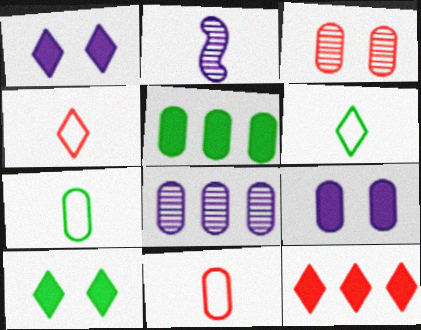[]